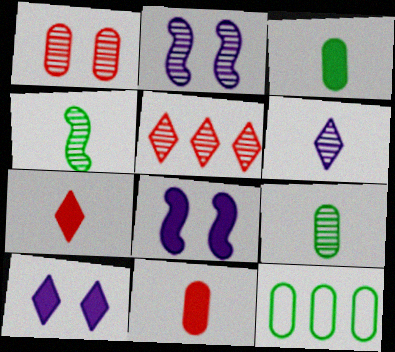[[2, 5, 9], 
[2, 7, 12]]